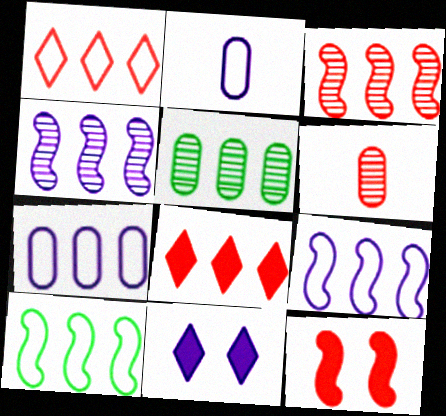[[1, 6, 12], 
[1, 7, 10], 
[2, 4, 11], 
[5, 8, 9], 
[6, 10, 11]]